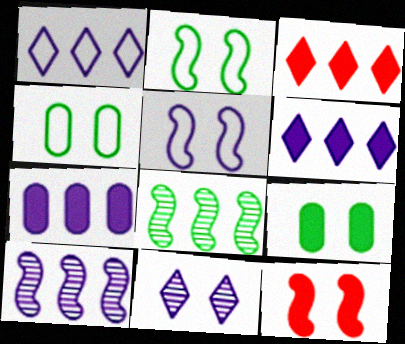[[1, 7, 10], 
[4, 11, 12]]